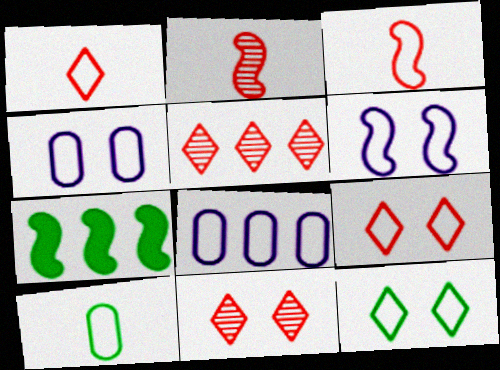[[2, 6, 7], 
[3, 8, 12], 
[5, 7, 8]]